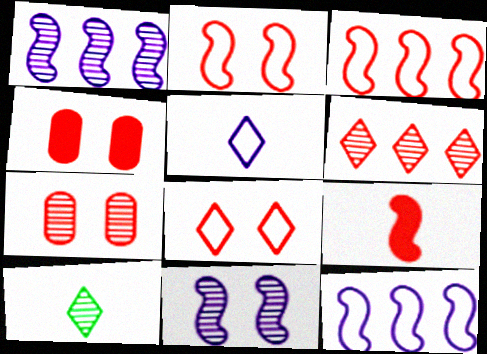[[1, 7, 10], 
[4, 10, 12]]